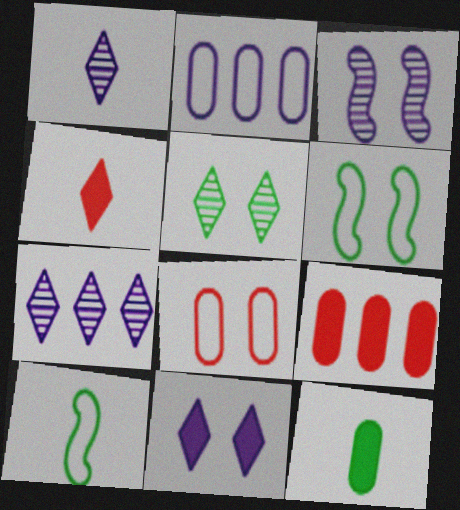[[1, 6, 9]]